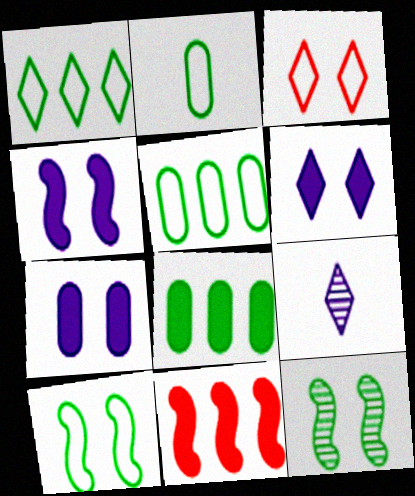[[1, 2, 10], 
[3, 7, 12], 
[4, 6, 7]]